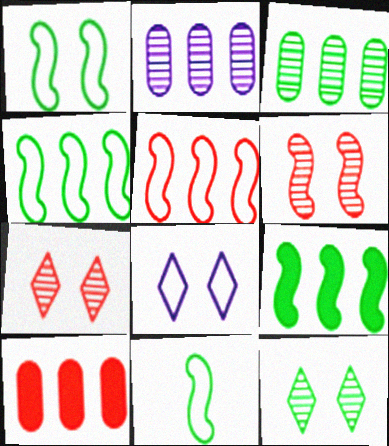[[1, 4, 11]]